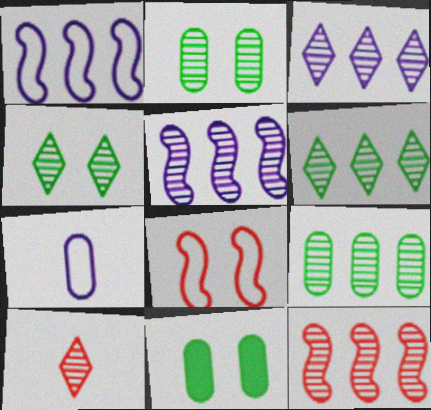[[1, 10, 11], 
[2, 5, 10], 
[3, 4, 10], 
[3, 9, 12]]